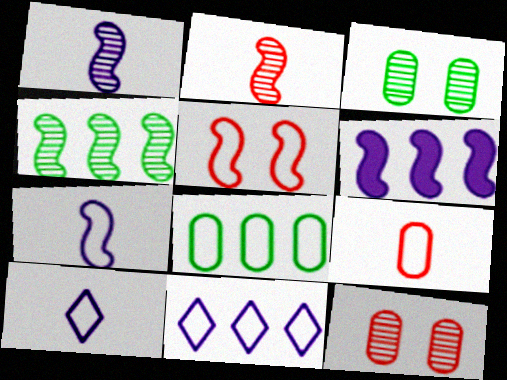[[5, 8, 10]]